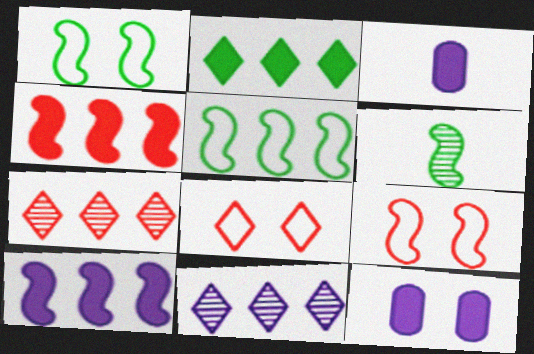[[1, 3, 7], 
[6, 9, 10]]